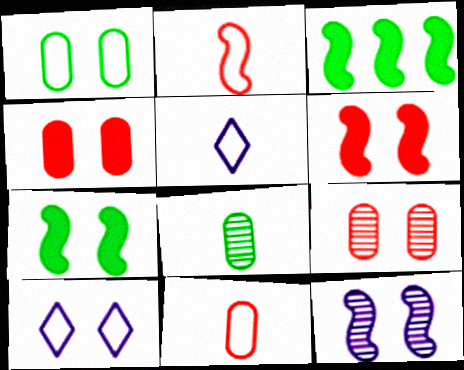[[2, 3, 12], 
[3, 5, 9], 
[7, 9, 10]]